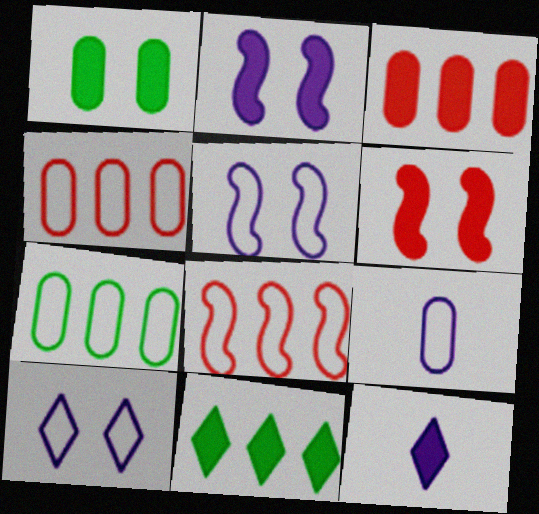[]